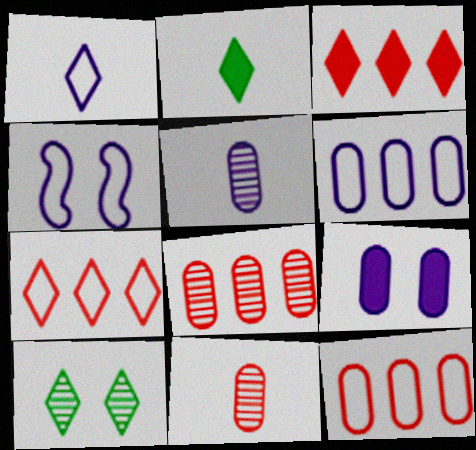[[1, 3, 10], 
[1, 4, 6], 
[2, 4, 8], 
[5, 6, 9]]